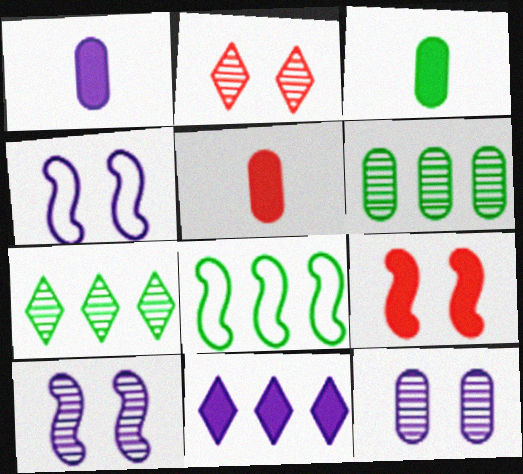[[1, 2, 8], 
[1, 3, 5], 
[3, 9, 11], 
[4, 5, 7]]